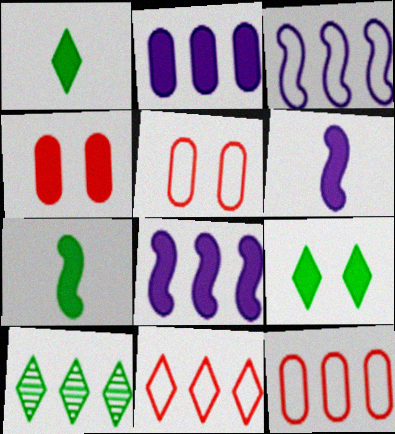[[1, 4, 8], 
[5, 6, 10], 
[8, 10, 12]]